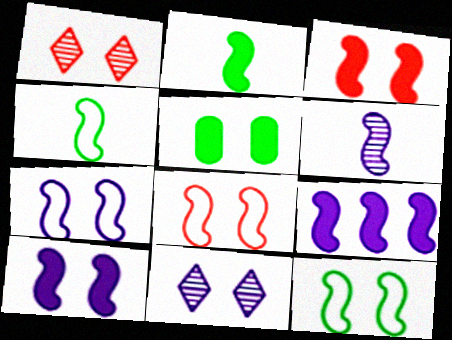[[1, 5, 7], 
[2, 3, 9], 
[5, 8, 11], 
[6, 7, 9], 
[7, 8, 12]]